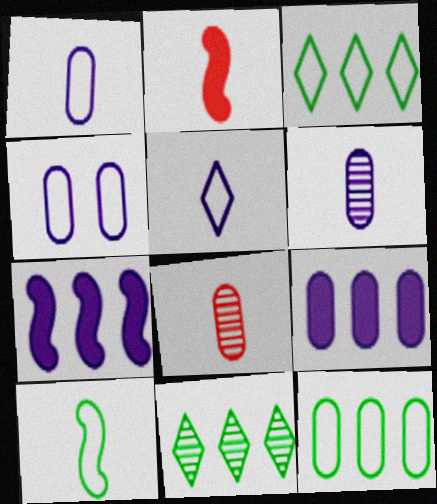[[2, 4, 11], 
[4, 6, 9]]